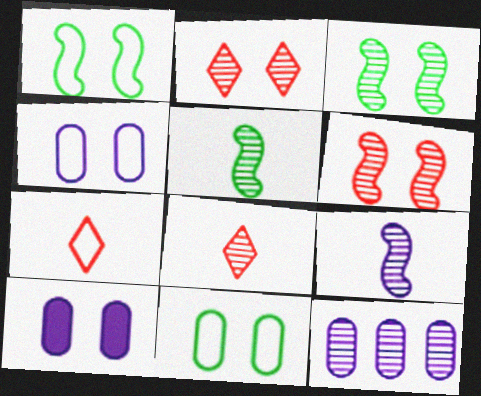[[1, 2, 10], 
[2, 5, 12], 
[3, 8, 12]]